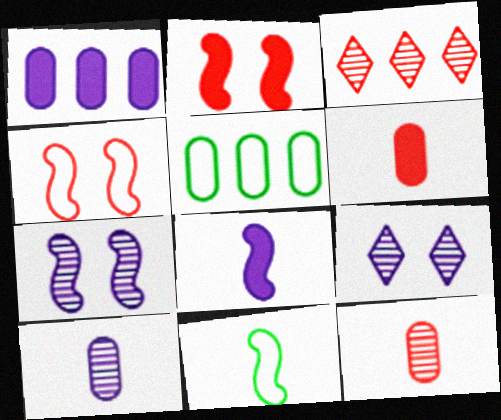[[3, 4, 6]]